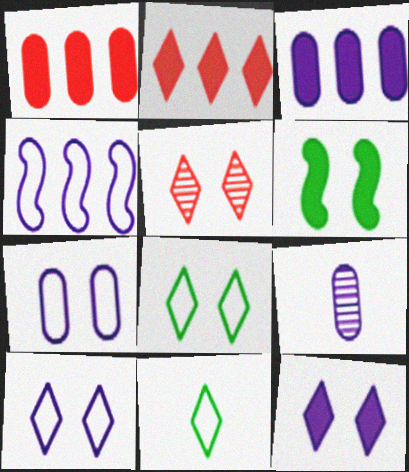[[3, 7, 9], 
[4, 9, 12], 
[5, 6, 7], 
[5, 8, 12]]